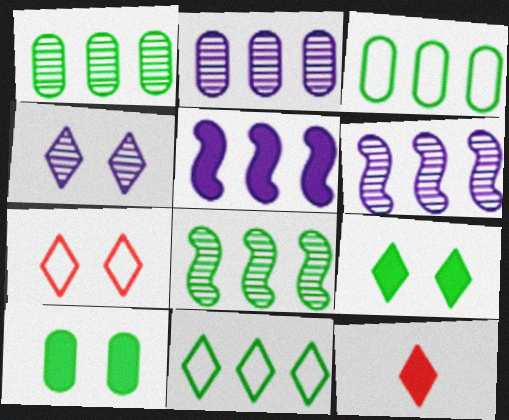[[4, 7, 9], 
[4, 11, 12], 
[5, 10, 12]]